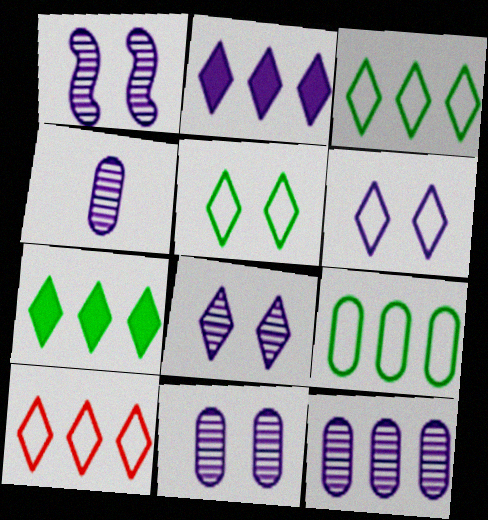[[1, 8, 11], 
[4, 11, 12]]